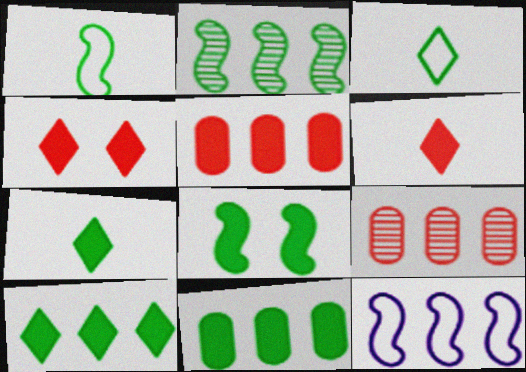[[1, 2, 8], 
[7, 8, 11], 
[9, 10, 12]]